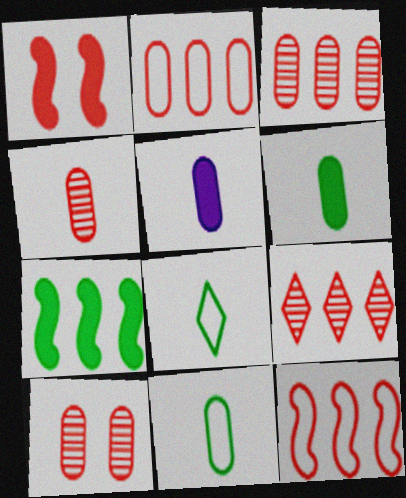[[3, 4, 10], 
[4, 5, 11]]